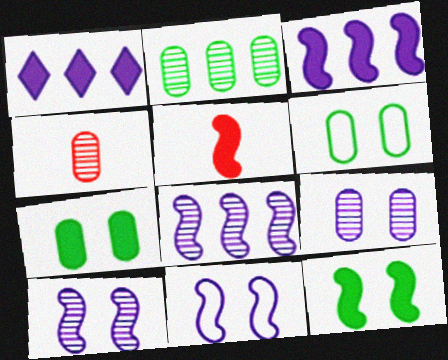[[1, 5, 7], 
[2, 4, 9], 
[3, 5, 12]]